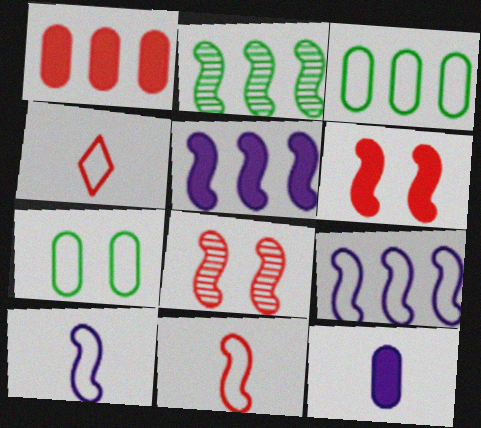[[1, 4, 8], 
[2, 6, 10], 
[4, 7, 9]]